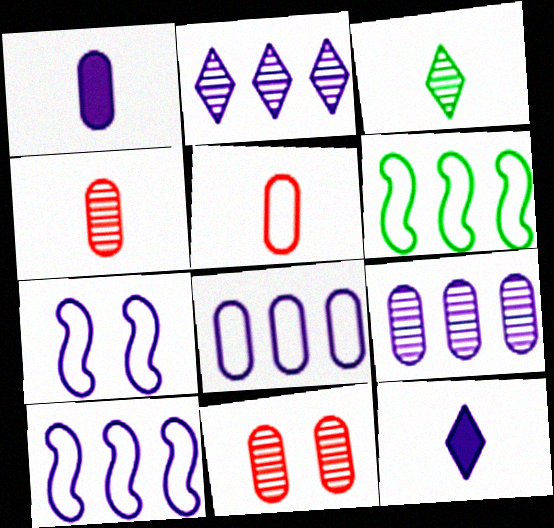[[1, 2, 7], 
[6, 11, 12], 
[7, 9, 12]]